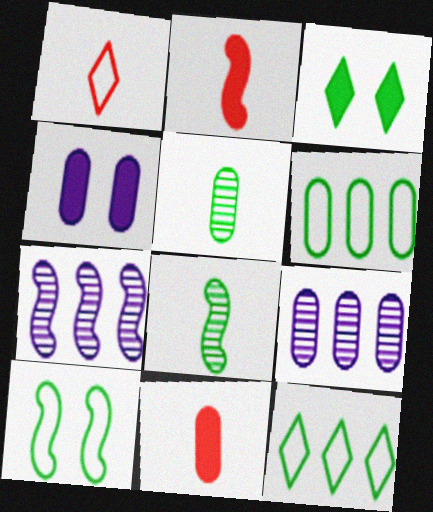[[2, 7, 10], 
[3, 6, 8]]